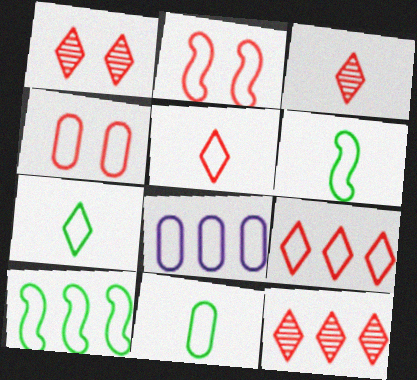[[1, 3, 12], 
[2, 7, 8], 
[4, 8, 11], 
[6, 7, 11], 
[8, 9, 10]]